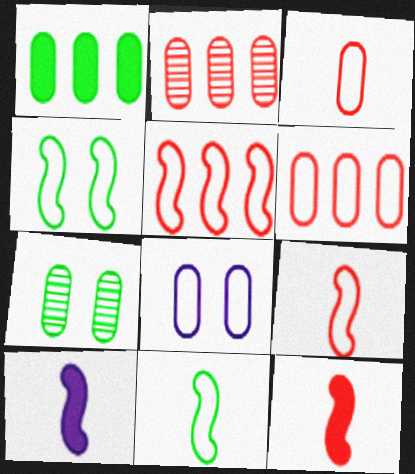[]